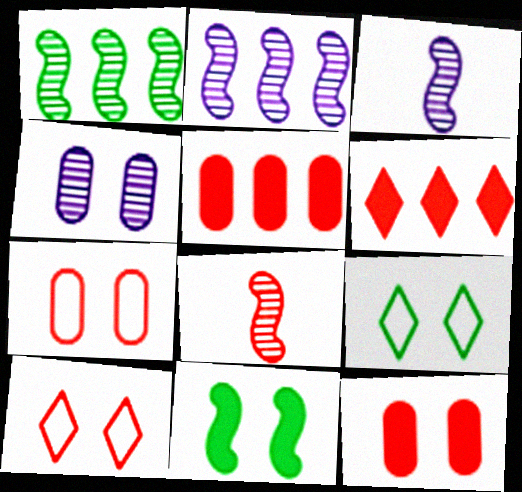[[3, 5, 9], 
[4, 10, 11], 
[5, 8, 10], 
[6, 7, 8]]